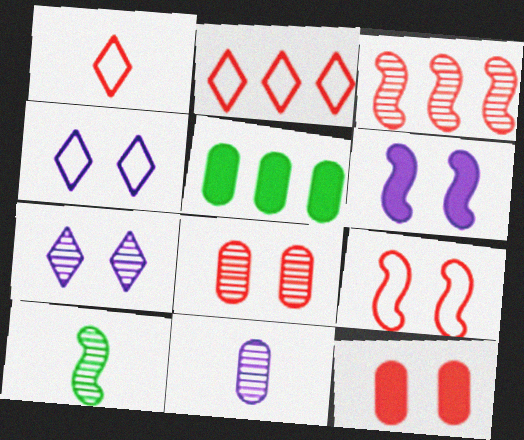[[1, 3, 12]]